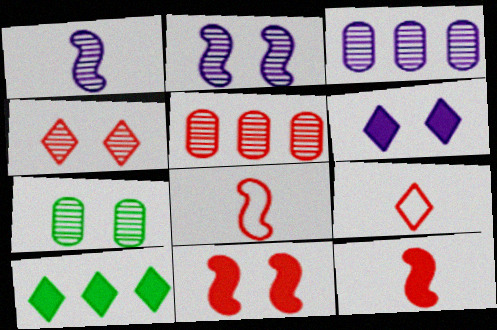[[2, 4, 7], 
[5, 9, 11]]